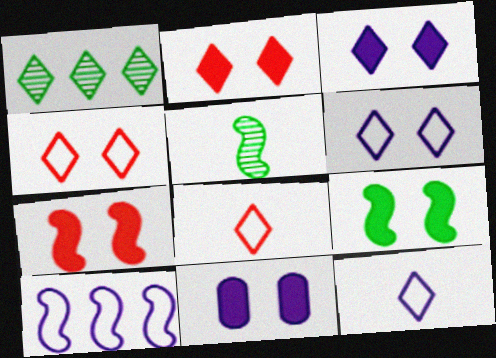[[1, 2, 12], 
[1, 3, 8], 
[2, 9, 11], 
[5, 7, 10]]